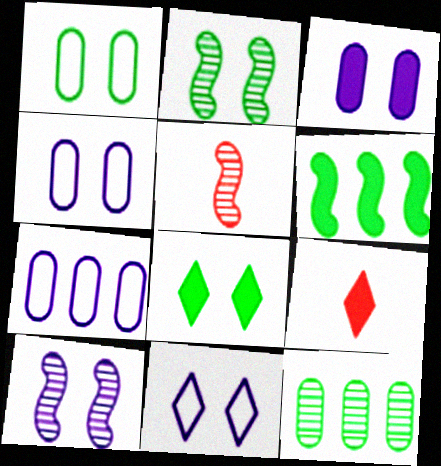[[1, 2, 8], 
[2, 7, 9], 
[3, 6, 9], 
[3, 10, 11], 
[5, 7, 8]]